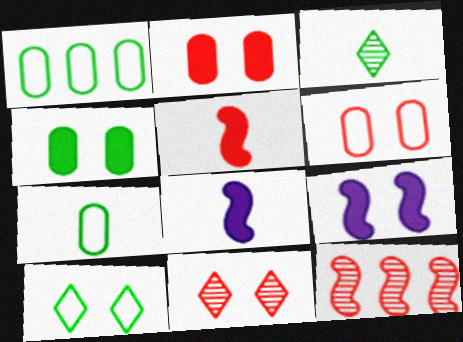[[1, 8, 11]]